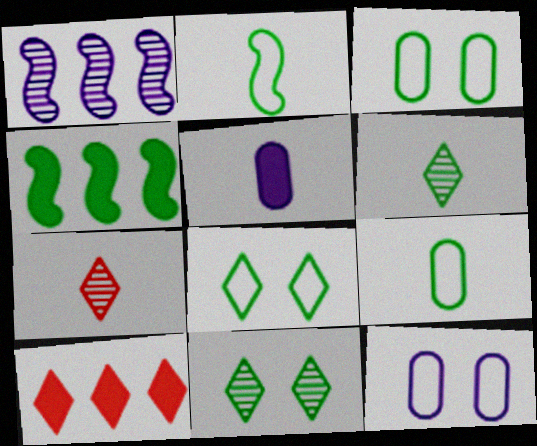[[2, 5, 7], 
[3, 4, 6], 
[4, 7, 12], 
[4, 9, 11]]